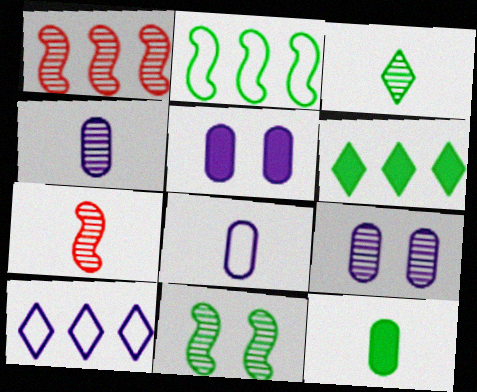[[1, 3, 9], 
[3, 4, 7]]